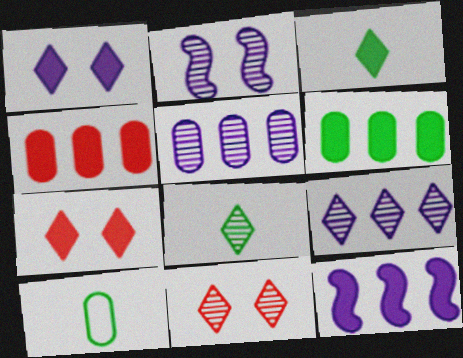[[8, 9, 11], 
[10, 11, 12]]